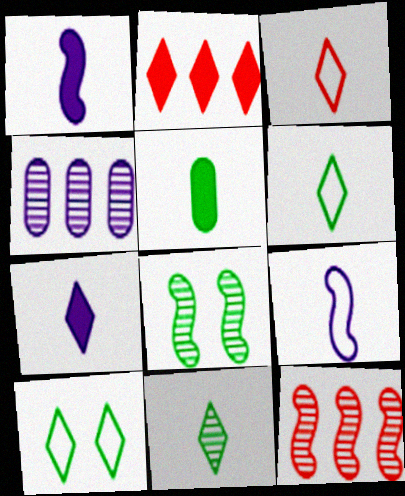[[3, 7, 11]]